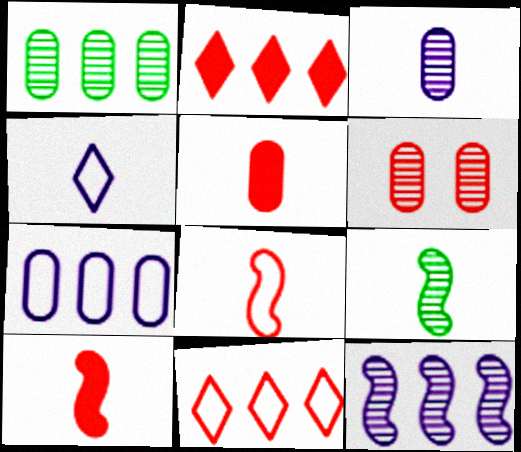[[1, 3, 6], 
[2, 6, 8], 
[4, 5, 9], 
[6, 10, 11]]